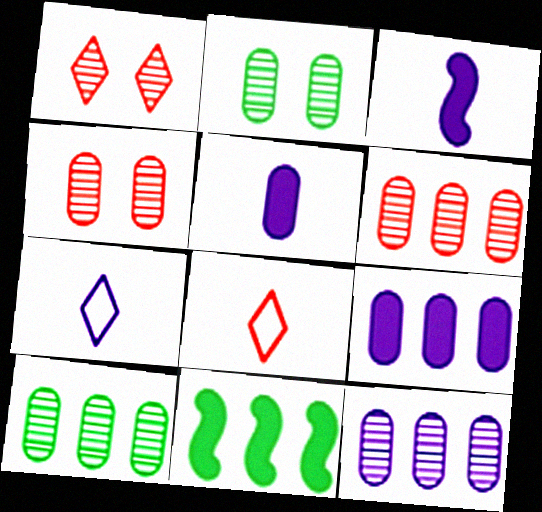[[4, 7, 11], 
[6, 10, 12]]